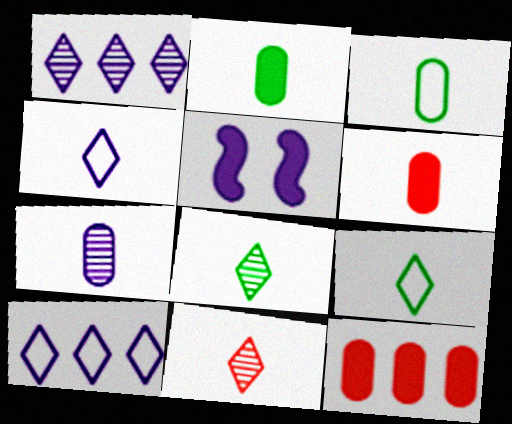[[3, 6, 7], 
[5, 7, 10]]